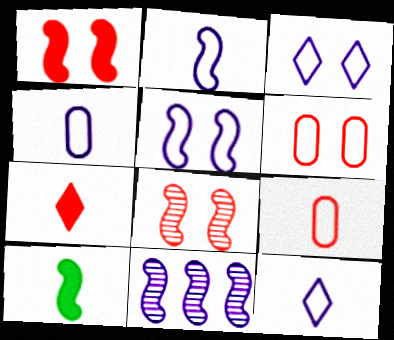[[2, 4, 12]]